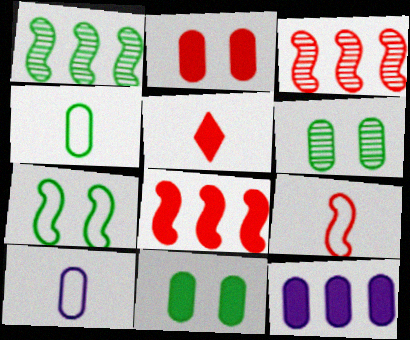[[2, 5, 8]]